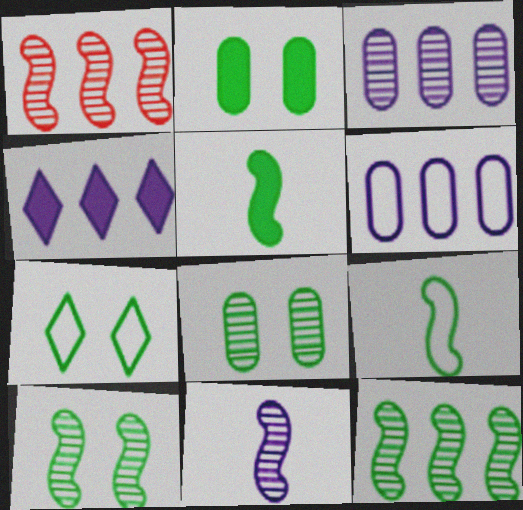[[1, 10, 11], 
[2, 7, 10]]